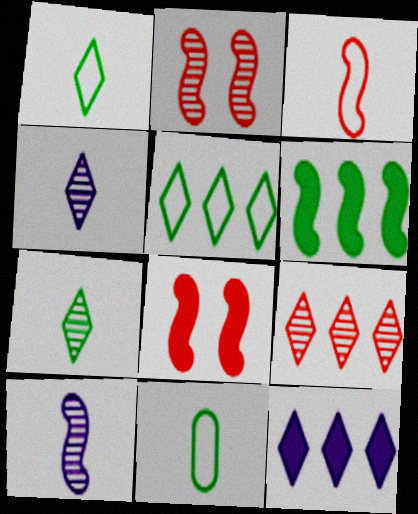[[2, 11, 12], 
[5, 9, 12]]